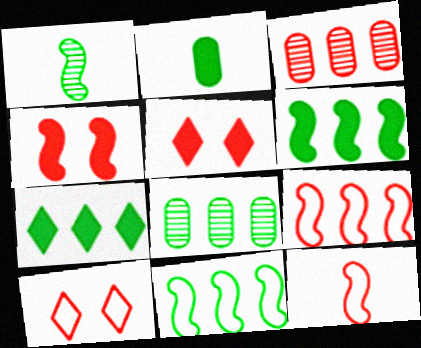[[3, 5, 12], 
[7, 8, 11]]